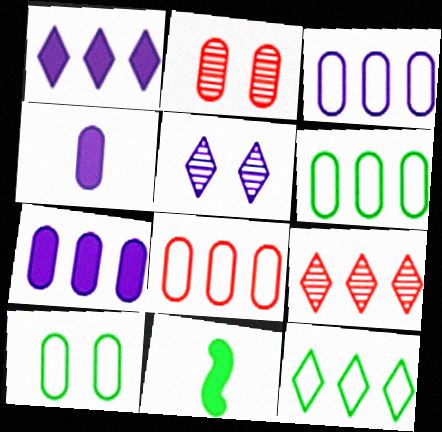[[1, 9, 12], 
[2, 4, 6], 
[3, 6, 8], 
[5, 8, 11]]